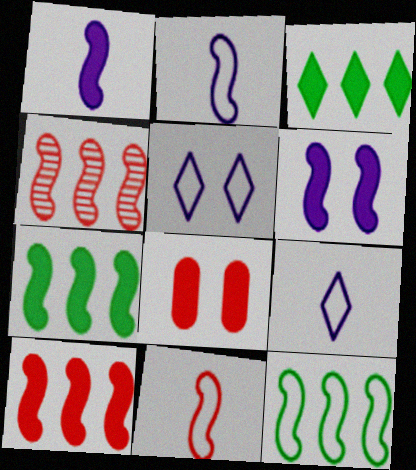[[1, 3, 8]]